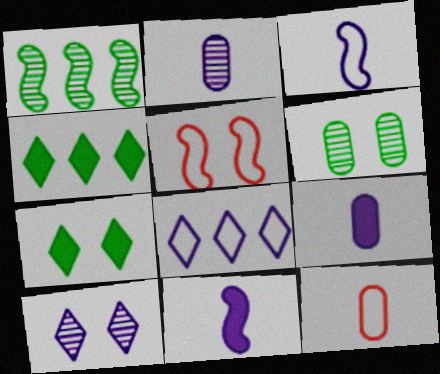[[1, 5, 11], 
[2, 4, 5]]